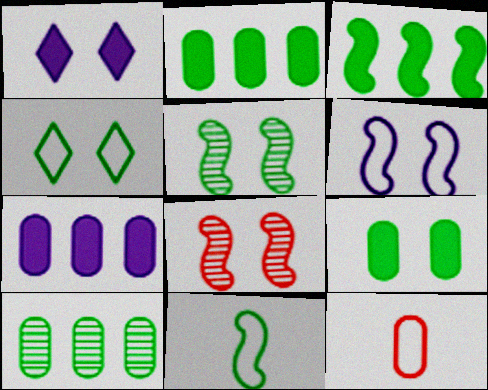[[3, 5, 11], 
[4, 5, 9]]